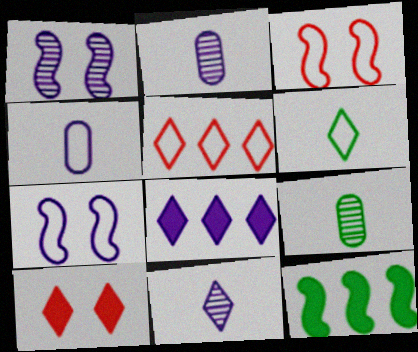[[1, 4, 8], 
[2, 7, 8], 
[3, 8, 9]]